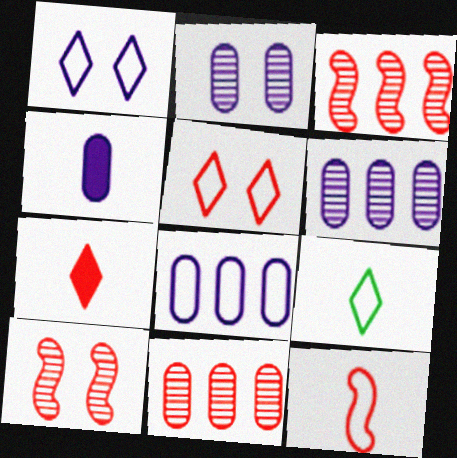[[2, 4, 8]]